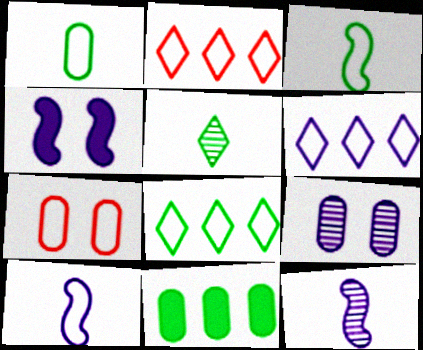[[2, 6, 8], 
[3, 6, 7], 
[7, 8, 10]]